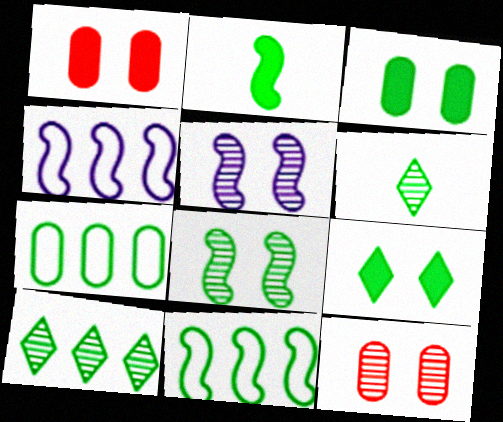[[1, 4, 6], 
[2, 8, 11], 
[3, 6, 11]]